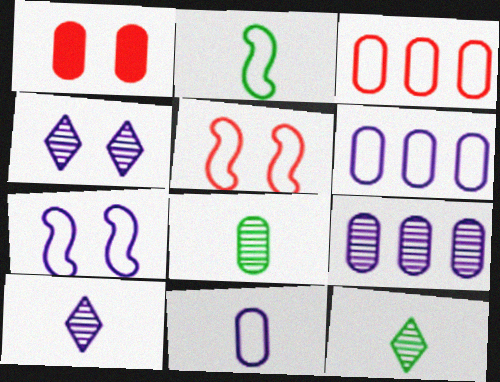[[1, 6, 8]]